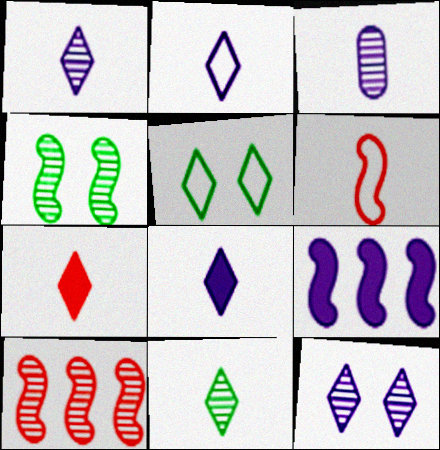[[1, 2, 8], 
[2, 7, 11], 
[4, 6, 9]]